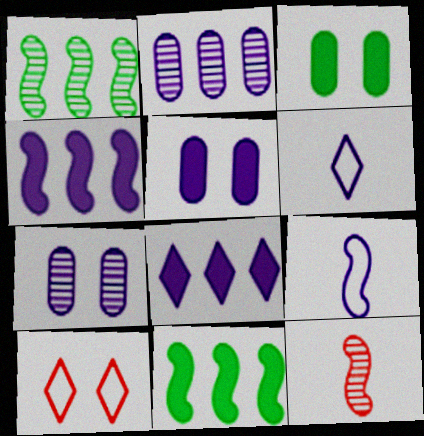[[4, 6, 7], 
[7, 8, 9]]